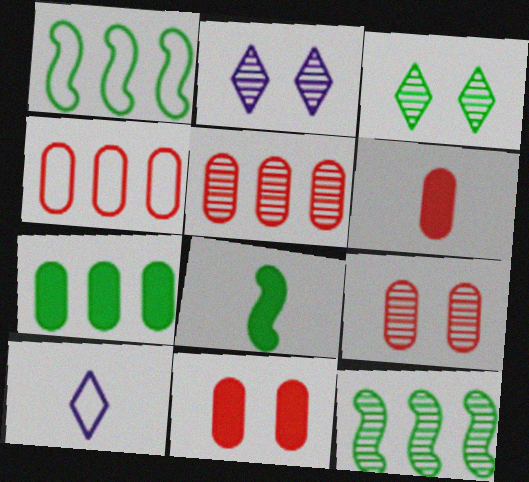[[1, 2, 6], 
[2, 4, 8], 
[4, 6, 9], 
[10, 11, 12]]